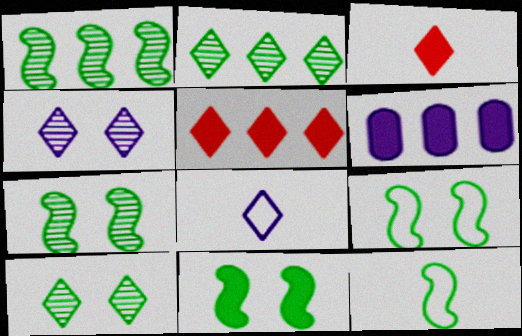[[1, 11, 12], 
[3, 6, 11], 
[5, 8, 10], 
[7, 9, 11]]